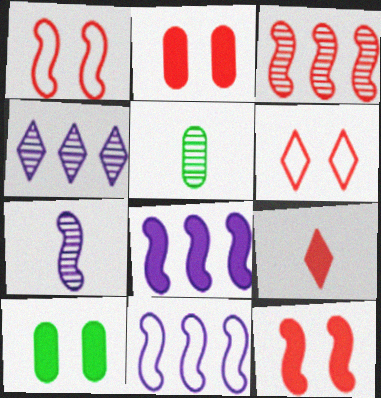[[5, 6, 8], 
[8, 9, 10]]